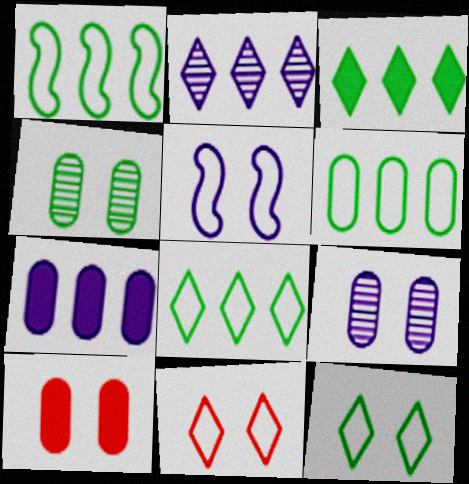[[1, 6, 8]]